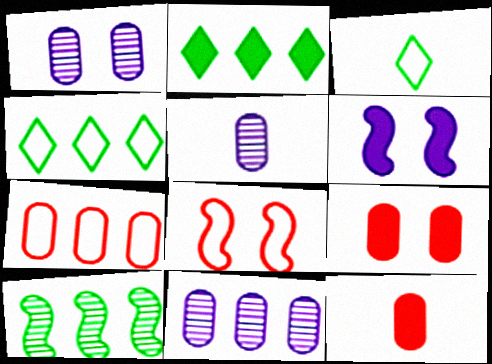[[1, 5, 11], 
[2, 5, 8], 
[2, 6, 12]]